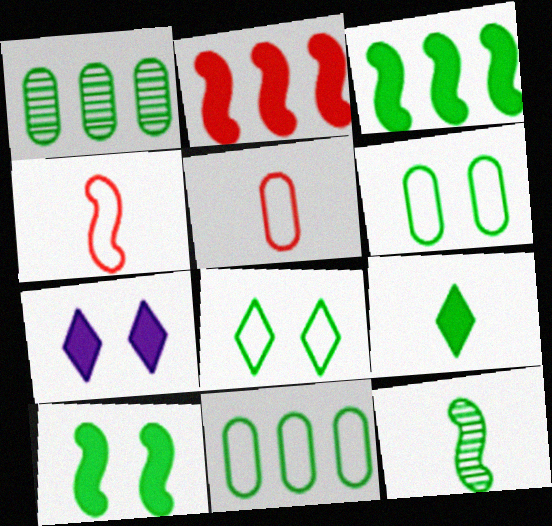[[1, 4, 7]]